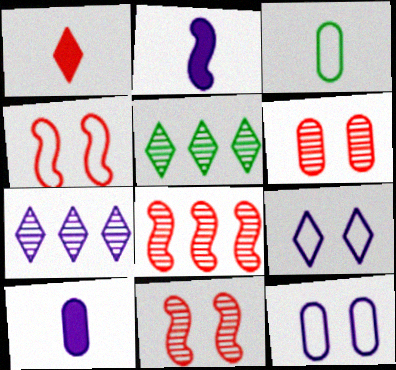[[1, 5, 9], 
[2, 7, 12], 
[4, 5, 10]]